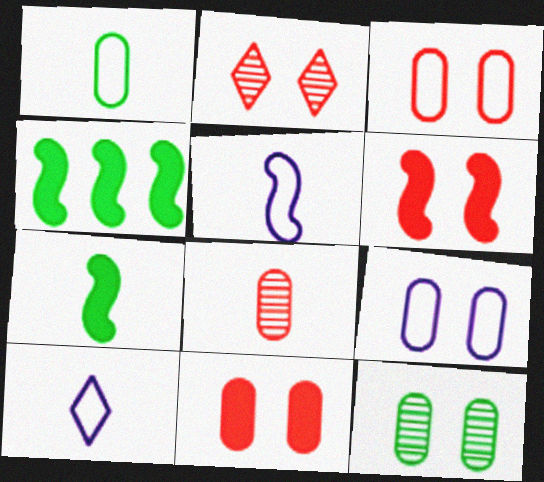[[2, 3, 6], 
[7, 8, 10], 
[9, 11, 12]]